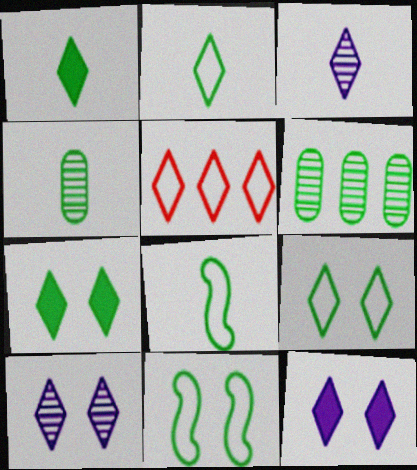[[1, 4, 8], 
[1, 5, 10], 
[1, 6, 11], 
[3, 5, 7], 
[6, 7, 8]]